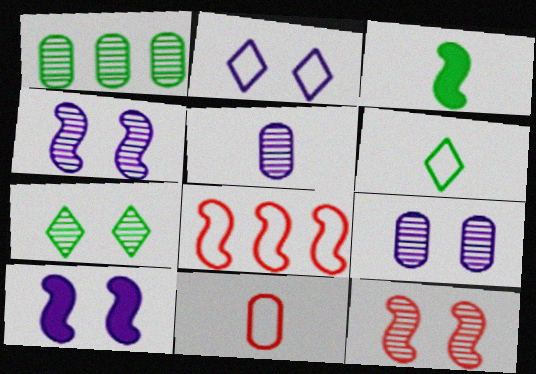[[2, 9, 10], 
[3, 4, 8], 
[7, 9, 12]]